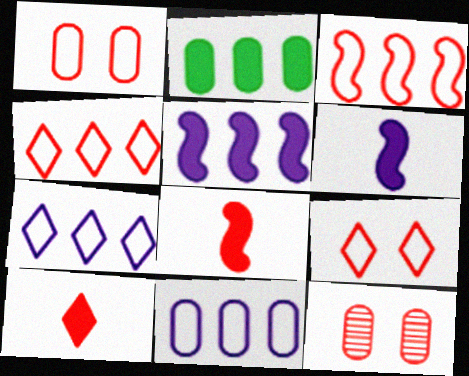[[3, 10, 12], 
[4, 8, 12]]